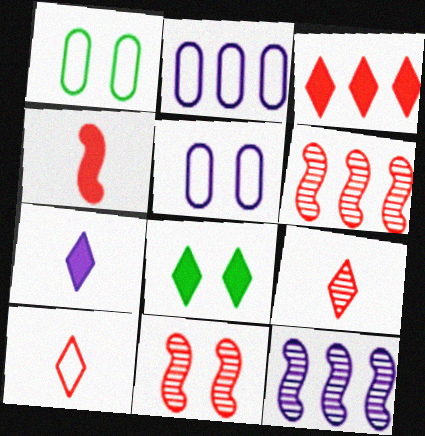[[1, 6, 7], 
[3, 7, 8], 
[5, 7, 12], 
[5, 8, 11]]